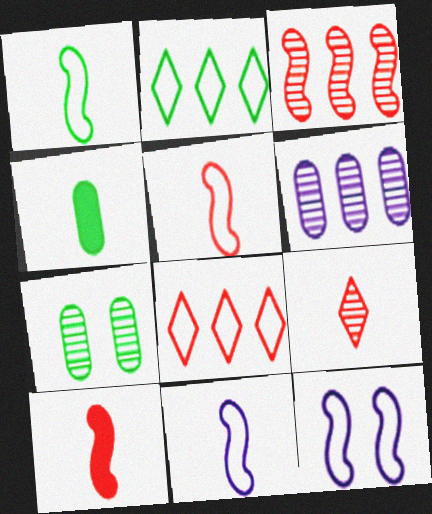[[1, 5, 11], 
[4, 9, 11]]